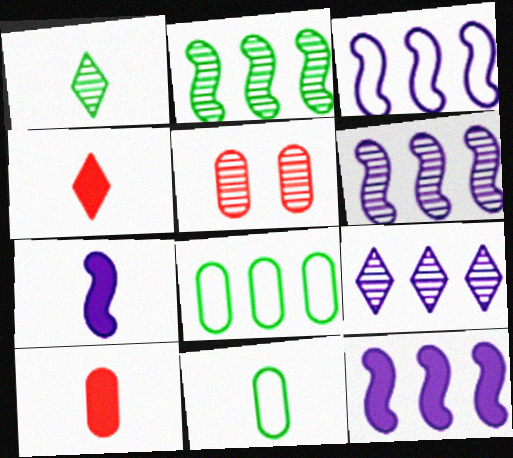[[1, 5, 6], 
[3, 6, 12]]